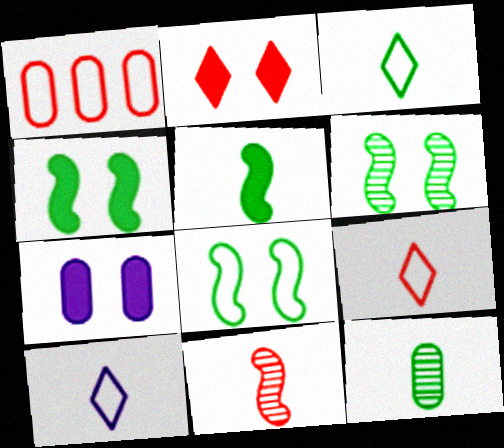[[1, 2, 11], 
[1, 7, 12], 
[1, 8, 10], 
[2, 4, 7], 
[3, 5, 12], 
[3, 9, 10], 
[4, 6, 8]]